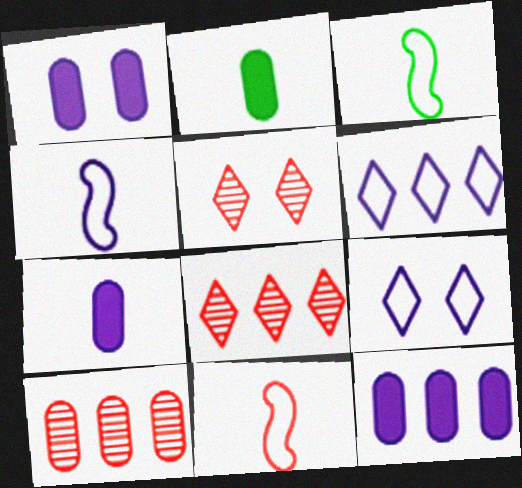[[1, 3, 8], 
[1, 7, 12], 
[3, 4, 11], 
[3, 5, 12]]